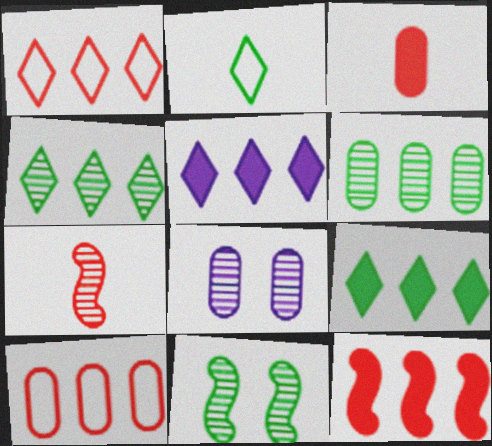[[1, 4, 5], 
[2, 8, 12], 
[4, 7, 8]]